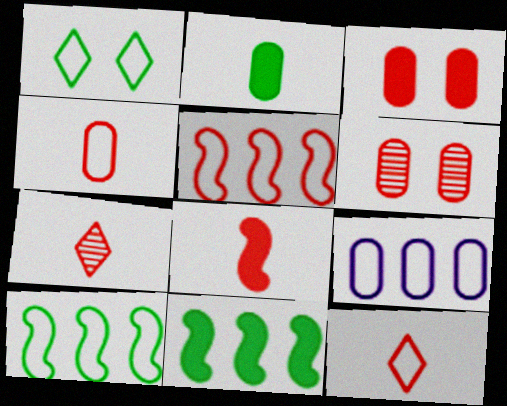[[2, 6, 9], 
[3, 5, 7], 
[4, 7, 8]]